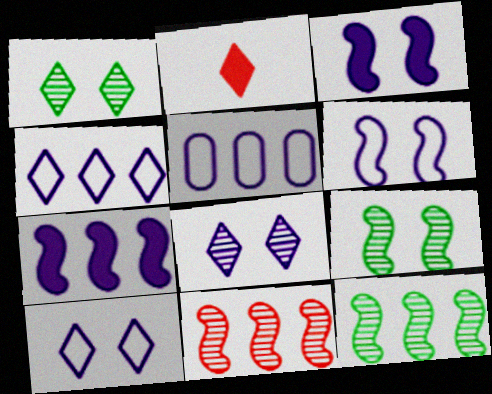[[1, 2, 4], 
[2, 5, 9]]